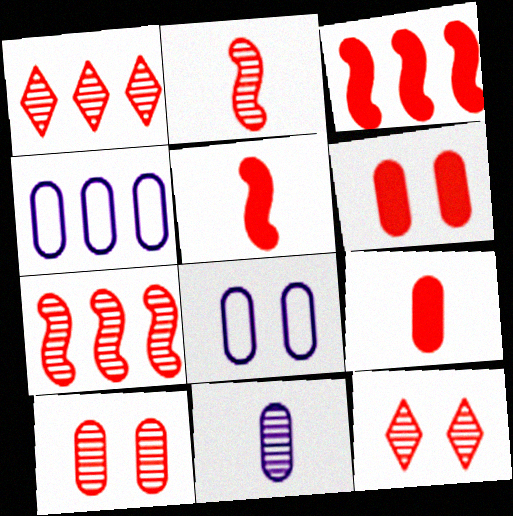[[1, 2, 10]]